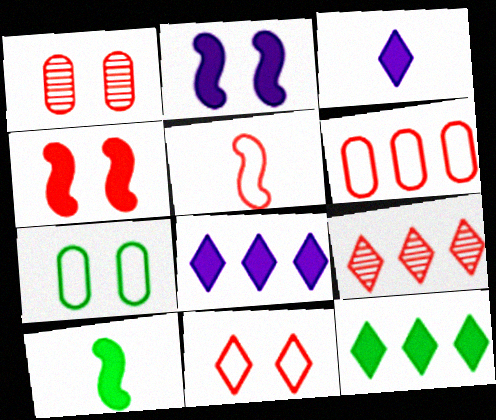[[1, 4, 11], 
[5, 6, 11]]